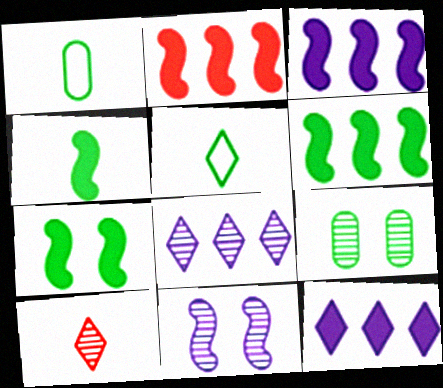[[2, 3, 6], 
[4, 6, 7], 
[5, 6, 9]]